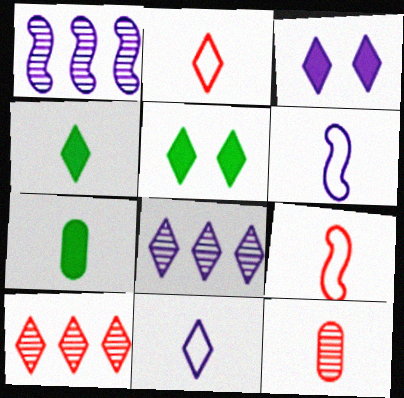[[2, 5, 8], 
[3, 8, 11], 
[4, 6, 12], 
[5, 10, 11]]